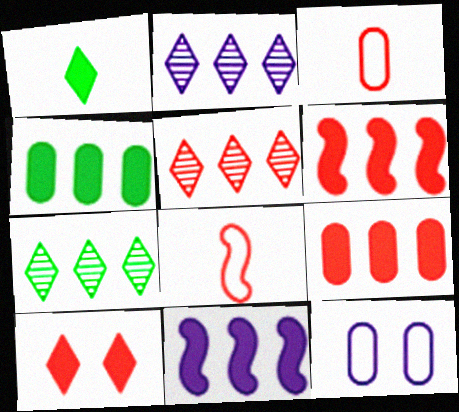[[2, 5, 7]]